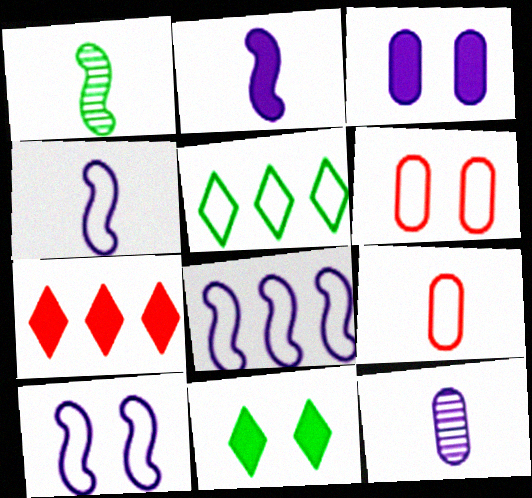[[4, 5, 6], 
[4, 8, 10], 
[5, 9, 10]]